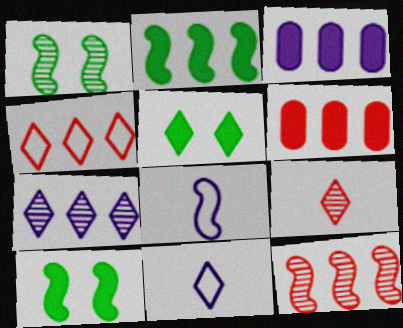[[1, 6, 11], 
[4, 6, 12], 
[8, 10, 12]]